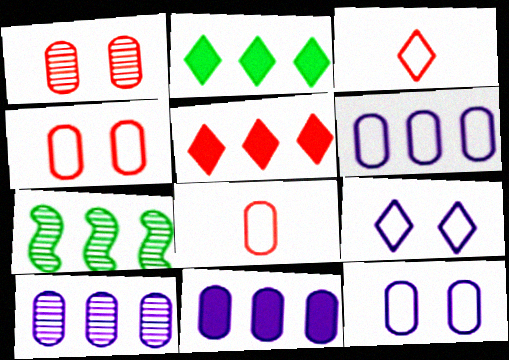[[5, 6, 7], 
[6, 10, 11]]